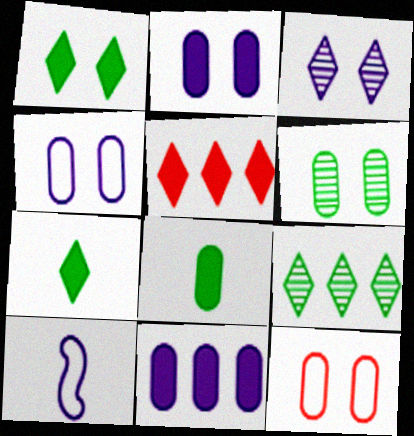[[2, 6, 12], 
[3, 10, 11], 
[5, 6, 10]]